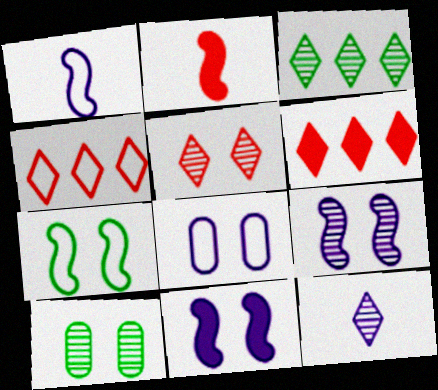[[1, 6, 10], 
[2, 3, 8], 
[3, 5, 12], 
[5, 9, 10]]